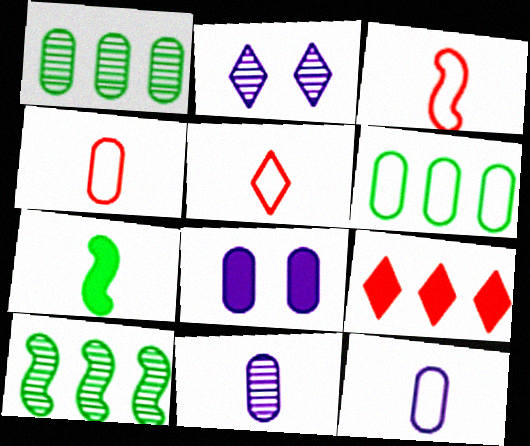[[1, 4, 8], 
[3, 4, 5], 
[5, 7, 11], 
[5, 8, 10], 
[7, 8, 9]]